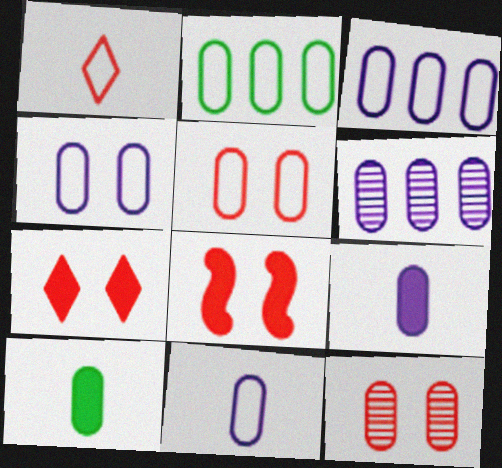[[2, 5, 11], 
[2, 9, 12], 
[3, 4, 11], 
[3, 10, 12], 
[4, 6, 9], 
[5, 6, 10]]